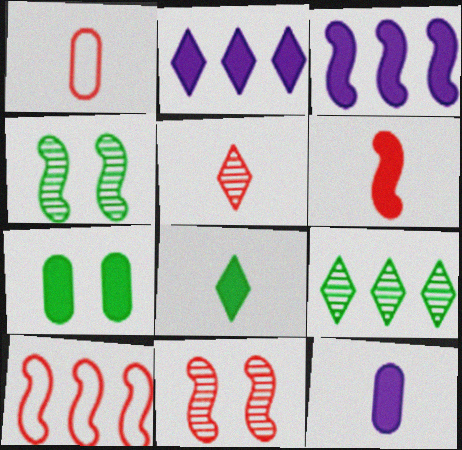[[1, 2, 4], 
[1, 5, 6], 
[2, 6, 7], 
[6, 8, 12], 
[6, 10, 11]]